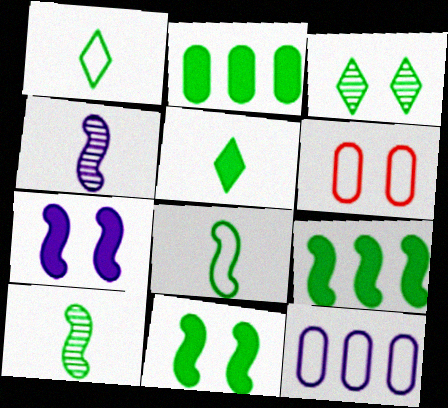[[2, 3, 8], 
[2, 5, 11], 
[3, 6, 7]]